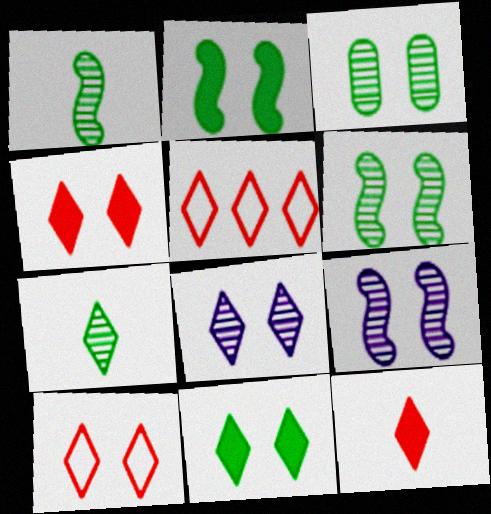[[8, 10, 11]]